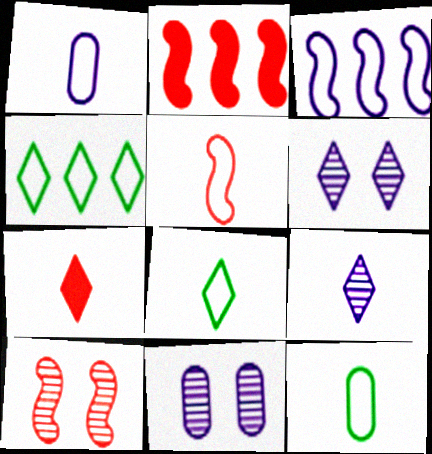[[1, 5, 8], 
[2, 5, 10], 
[2, 6, 12], 
[2, 8, 11], 
[4, 6, 7], 
[7, 8, 9]]